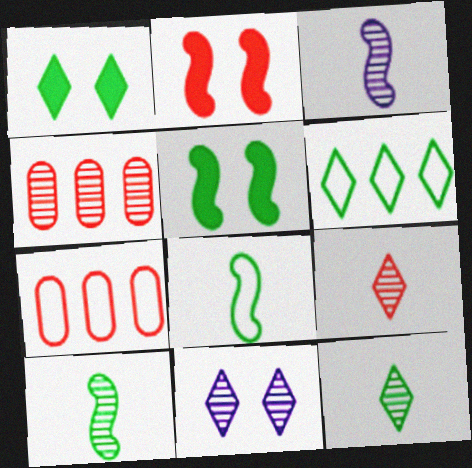[[1, 3, 7], 
[1, 6, 12], 
[2, 7, 9], 
[4, 10, 11]]